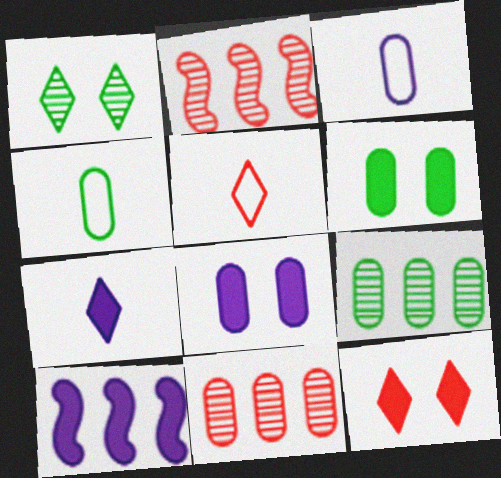[[3, 6, 11], 
[4, 6, 9], 
[4, 8, 11], 
[7, 8, 10]]